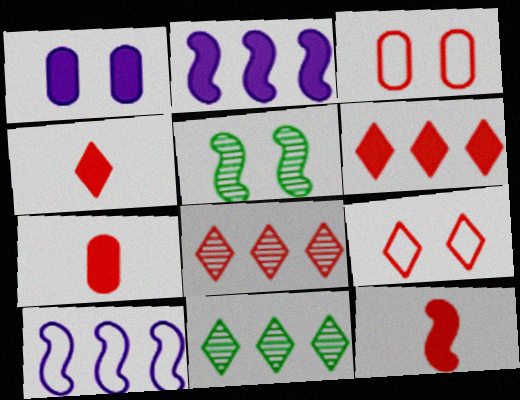[[1, 5, 9], 
[3, 8, 12], 
[4, 7, 12], 
[4, 8, 9], 
[5, 10, 12]]